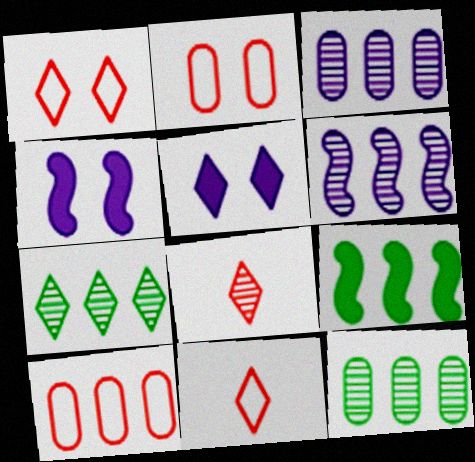[[4, 11, 12], 
[5, 7, 11]]